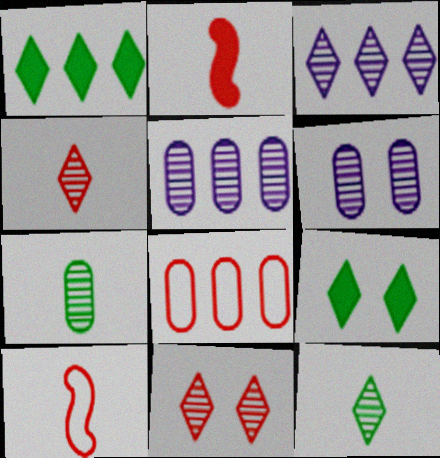[[1, 6, 10], 
[2, 8, 11], 
[3, 11, 12], 
[5, 9, 10]]